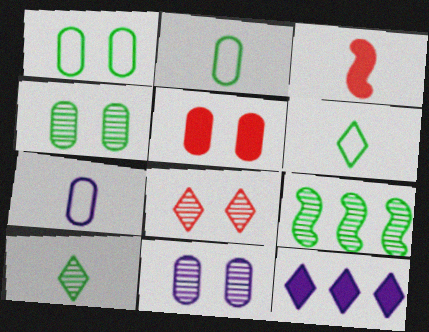[[1, 5, 11], 
[3, 7, 10], 
[4, 9, 10], 
[6, 8, 12]]